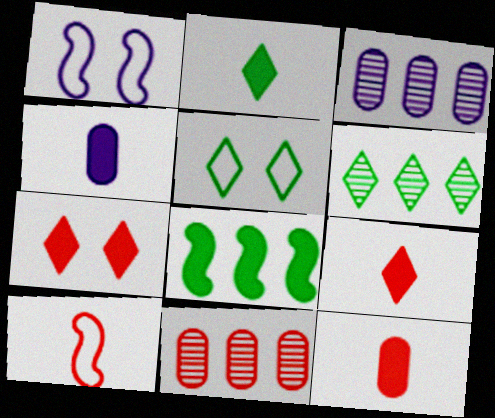[[1, 2, 11], 
[1, 6, 12], 
[2, 5, 6], 
[4, 7, 8], 
[7, 10, 11]]